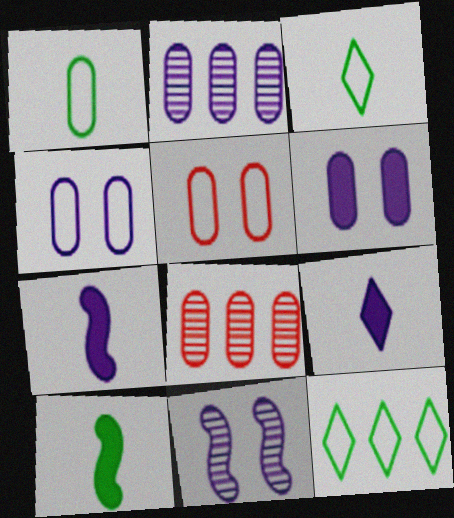[[1, 6, 8]]